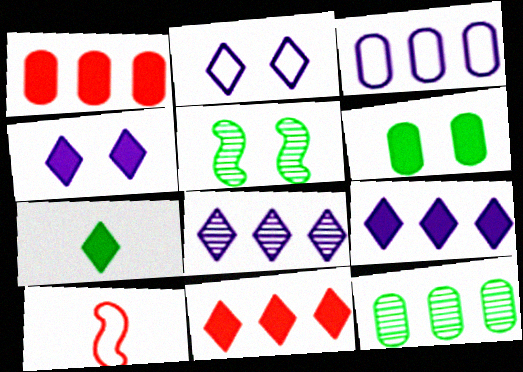[[1, 3, 12], 
[4, 7, 11], 
[4, 10, 12], 
[6, 8, 10]]